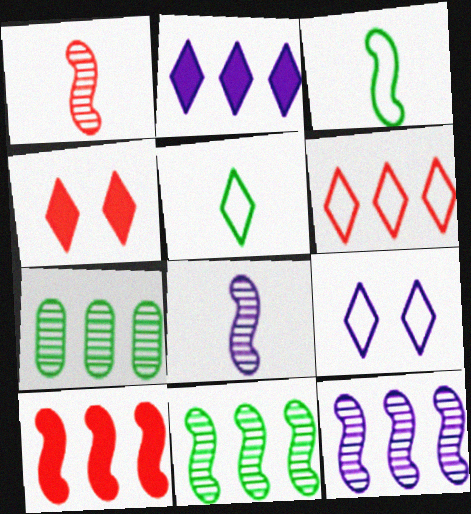[[5, 6, 9]]